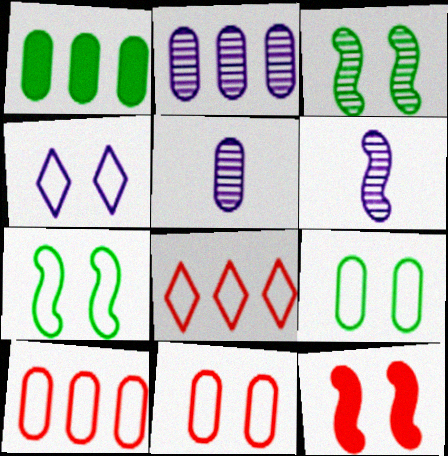[[1, 2, 10], 
[1, 5, 11], 
[4, 7, 11]]